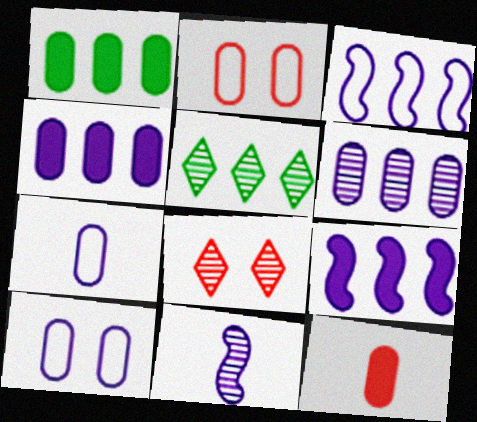[]